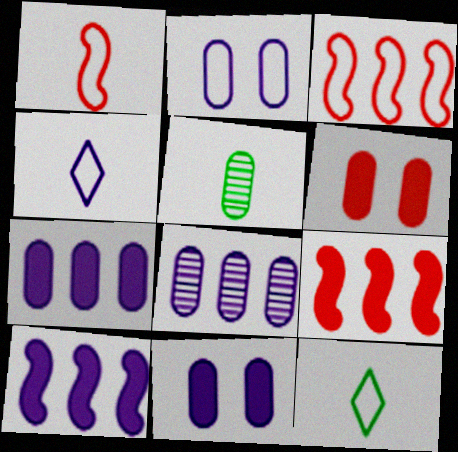[[2, 3, 12]]